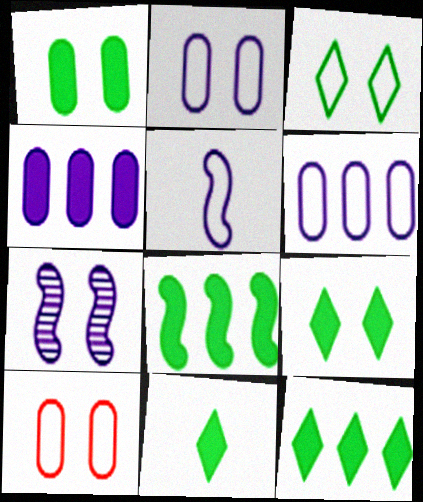[[1, 8, 11], 
[7, 9, 10], 
[9, 11, 12]]